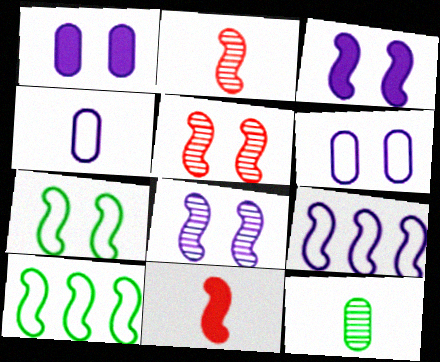[[2, 3, 10], 
[3, 5, 7], 
[8, 10, 11]]